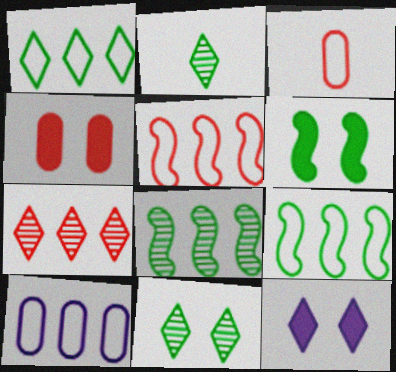[[1, 5, 10], 
[3, 8, 12], 
[4, 6, 12]]